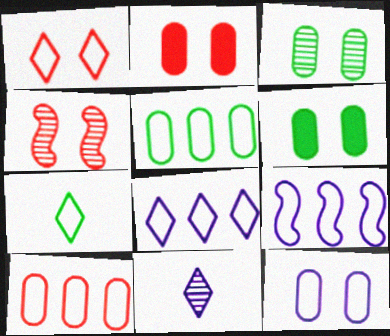[[1, 2, 4], 
[1, 7, 8], 
[2, 3, 12]]